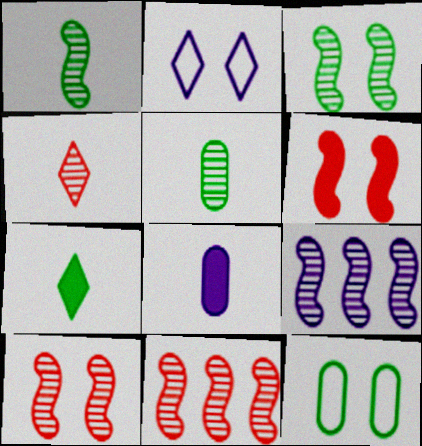[[1, 9, 10], 
[2, 8, 9]]